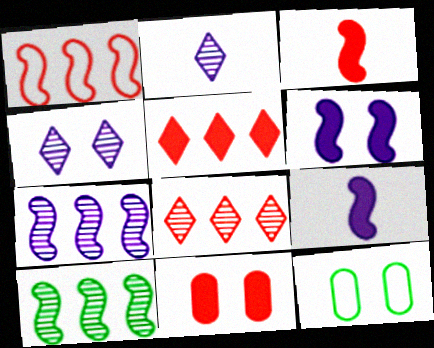[[3, 5, 11], 
[8, 9, 12]]